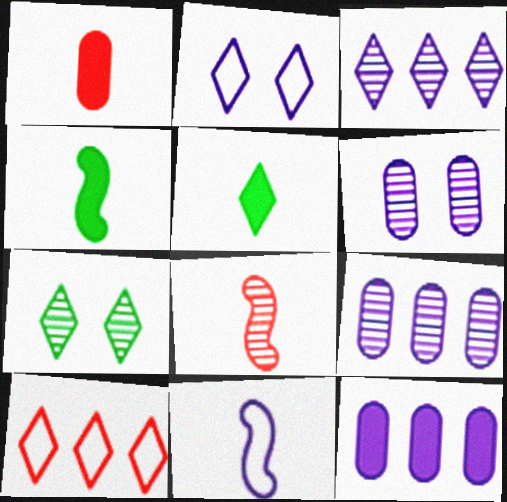[[4, 6, 10], 
[4, 8, 11], 
[7, 8, 9]]